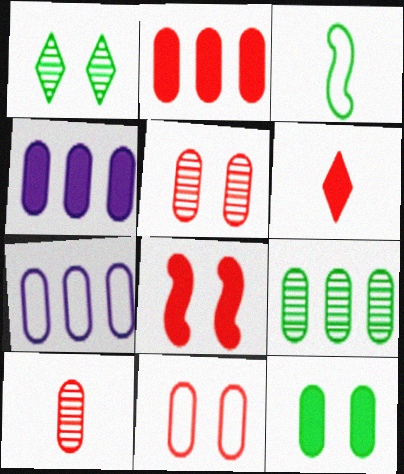[[2, 6, 8], 
[2, 7, 9], 
[2, 10, 11], 
[7, 10, 12]]